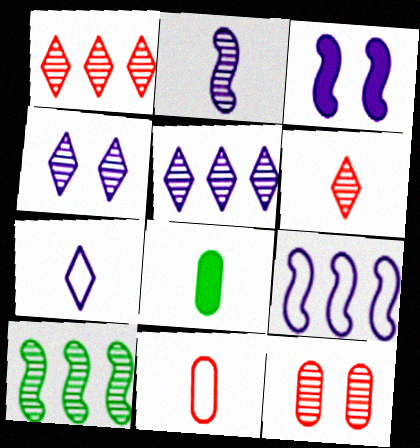[[2, 3, 9]]